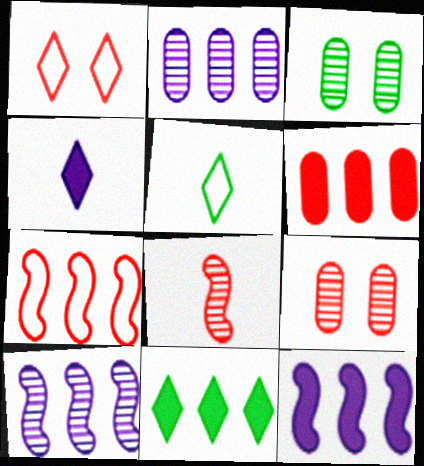[[1, 6, 8], 
[2, 7, 11], 
[3, 4, 7], 
[5, 9, 12], 
[6, 11, 12]]